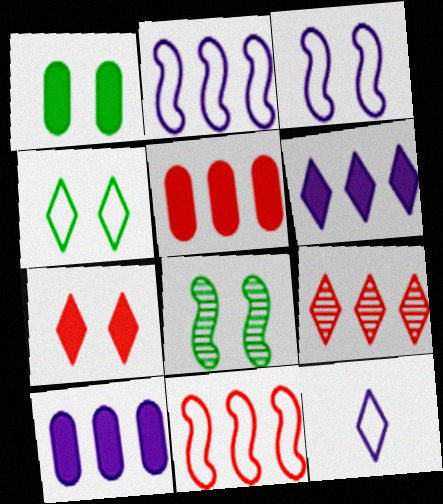[[1, 4, 8], 
[5, 8, 12], 
[5, 9, 11]]